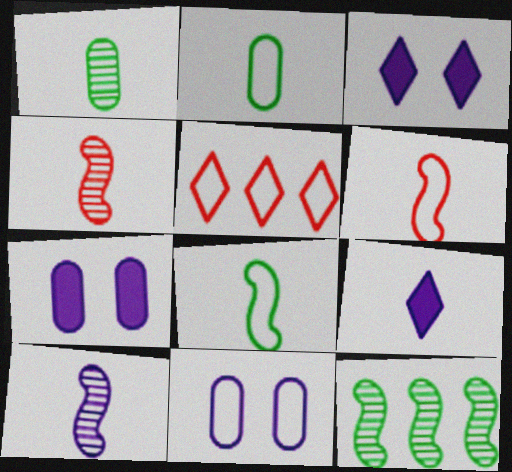[[1, 6, 9], 
[2, 4, 9], 
[5, 8, 11]]